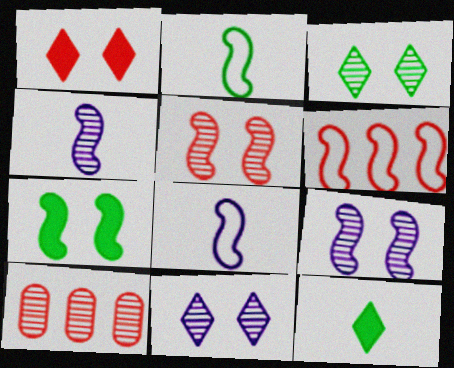[[3, 4, 10], 
[4, 6, 7]]